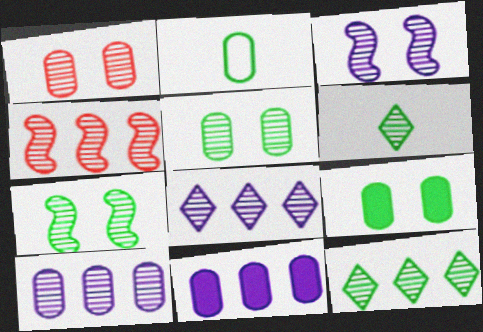[[1, 2, 11], 
[4, 10, 12]]